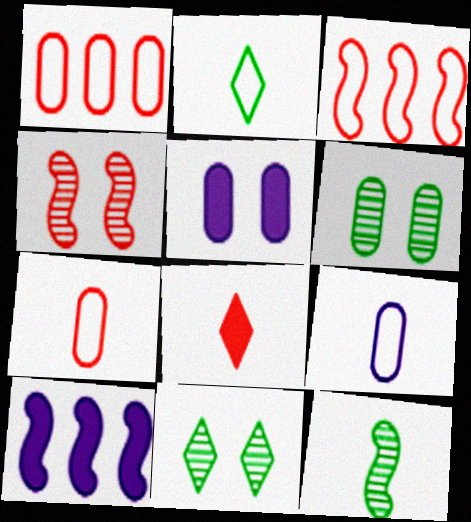[[1, 4, 8], 
[7, 10, 11], 
[8, 9, 12]]